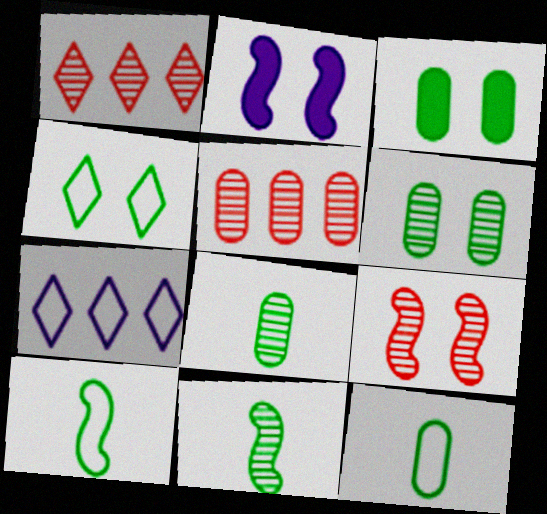[[1, 2, 12]]